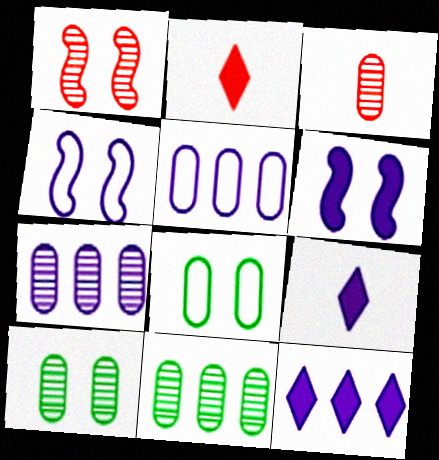[[2, 4, 11], 
[3, 7, 10], 
[4, 7, 9]]